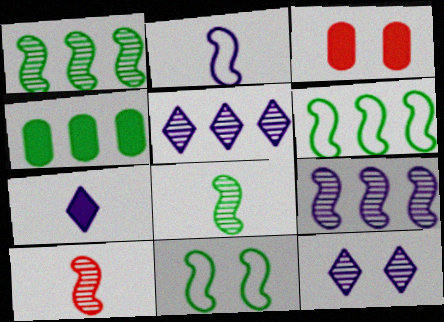[[3, 11, 12]]